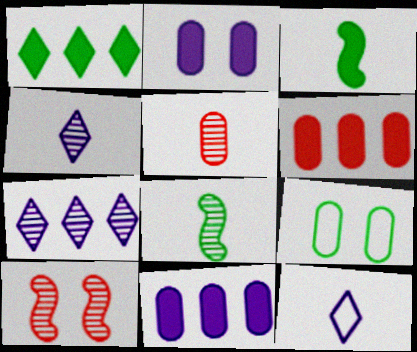[[1, 8, 9], 
[3, 5, 12], 
[4, 5, 8], 
[5, 9, 11]]